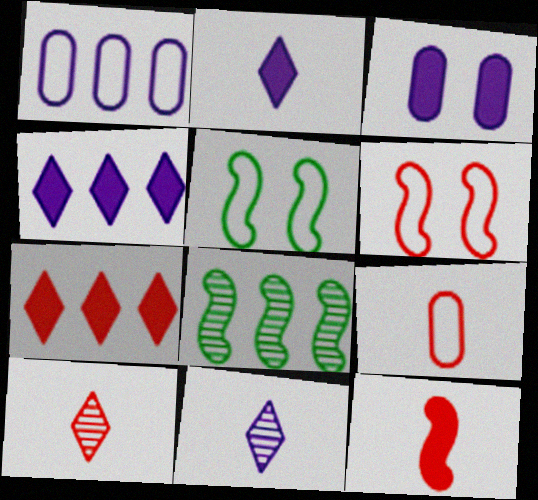[[1, 7, 8], 
[9, 10, 12]]